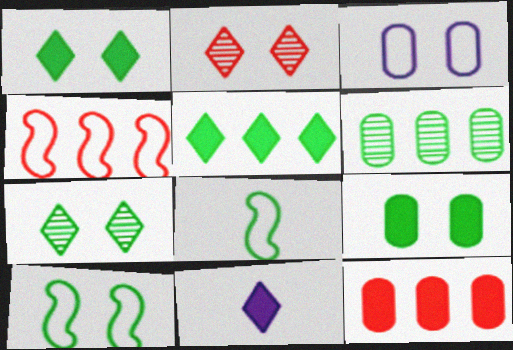[[1, 6, 8], 
[7, 9, 10]]